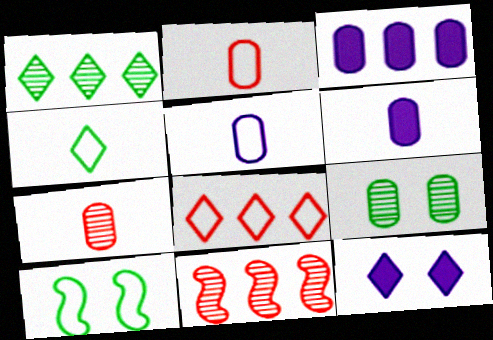[[2, 3, 9], 
[5, 8, 10]]